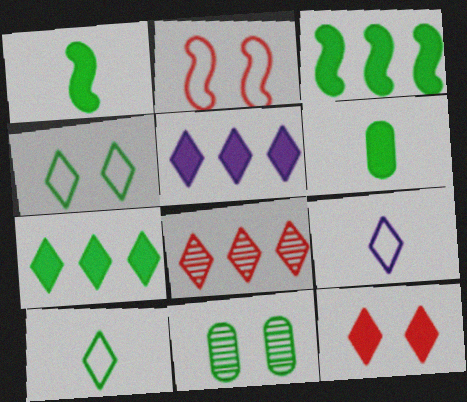[[3, 10, 11]]